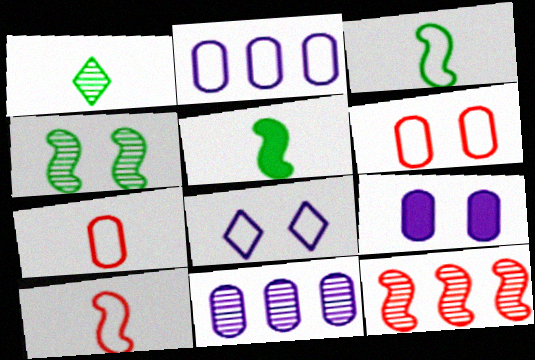[]